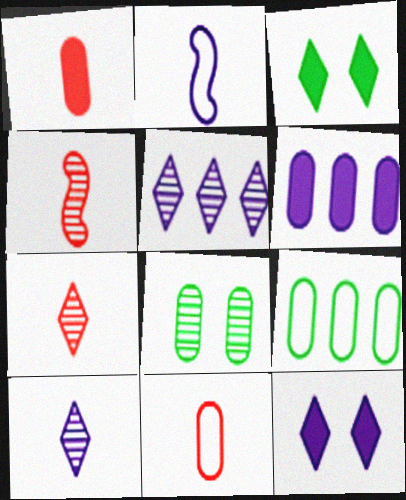[[4, 5, 8], 
[4, 9, 12], 
[6, 8, 11]]